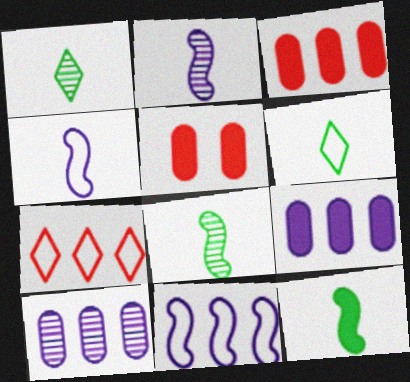[[1, 5, 11]]